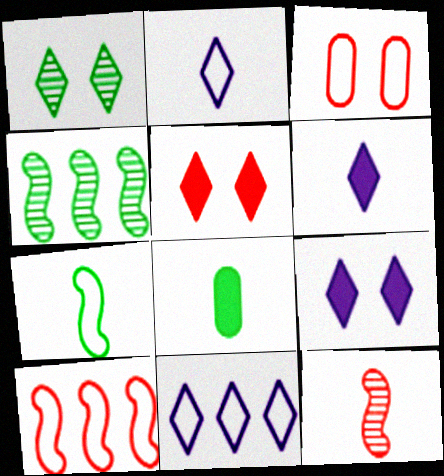[[2, 8, 12], 
[3, 4, 6], 
[3, 7, 11]]